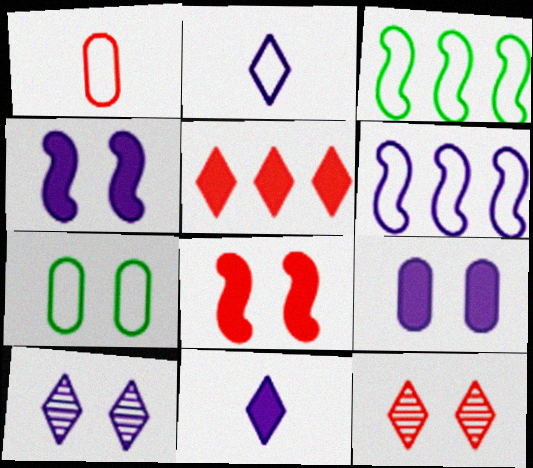[[4, 7, 12], 
[7, 8, 10]]